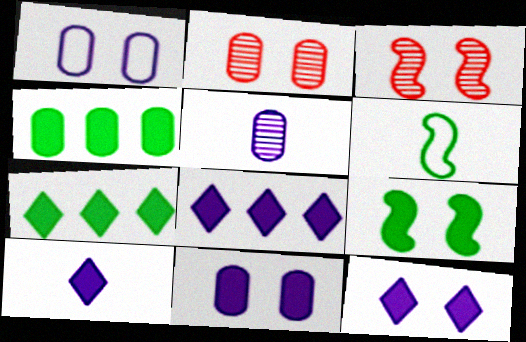[[2, 6, 8], 
[8, 10, 12]]